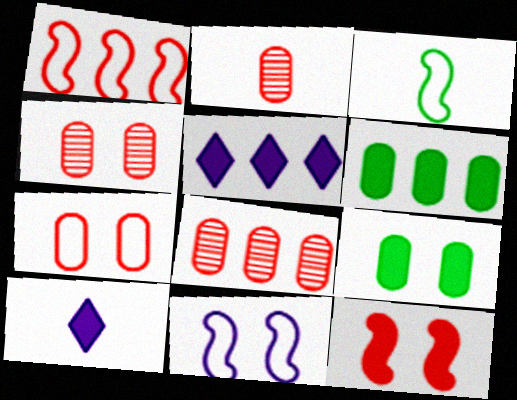[[1, 3, 11], 
[2, 3, 10], 
[2, 4, 8], 
[3, 4, 5], 
[6, 10, 12]]